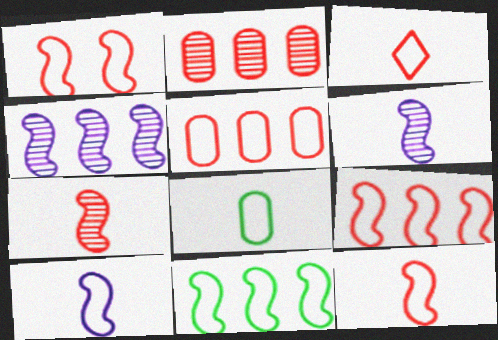[[1, 3, 5], 
[1, 9, 12], 
[1, 10, 11], 
[3, 8, 10]]